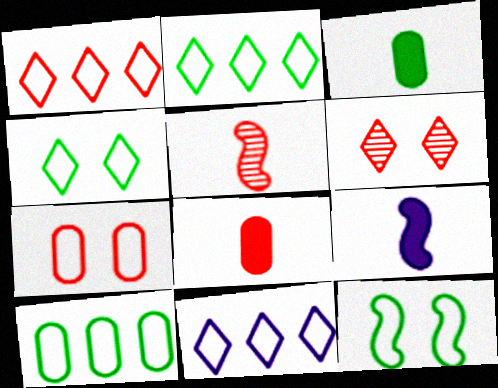[[1, 2, 11], 
[6, 9, 10]]